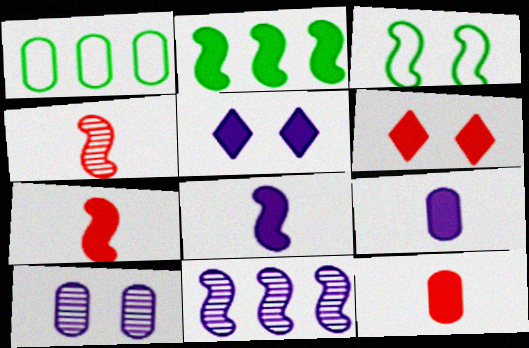[[1, 4, 5], 
[1, 10, 12], 
[2, 5, 12], 
[2, 6, 9], 
[3, 6, 10], 
[3, 7, 11]]